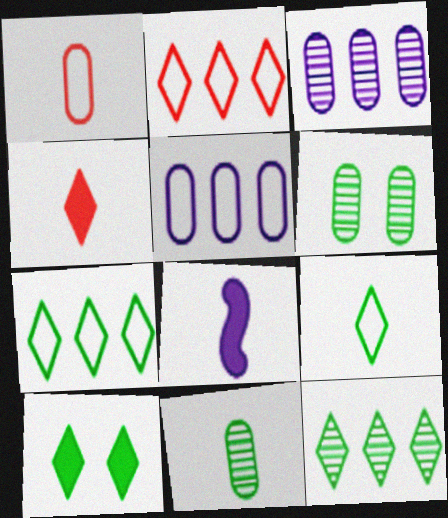[[2, 6, 8], 
[9, 10, 12]]